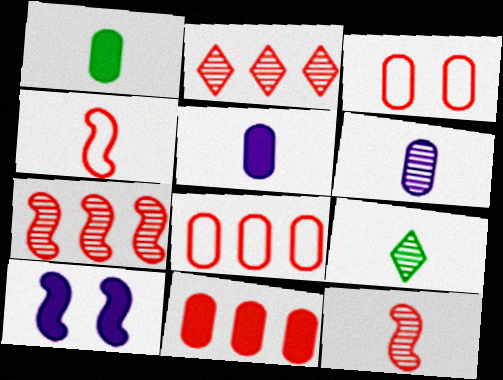[[4, 5, 9], 
[6, 9, 12], 
[8, 9, 10]]